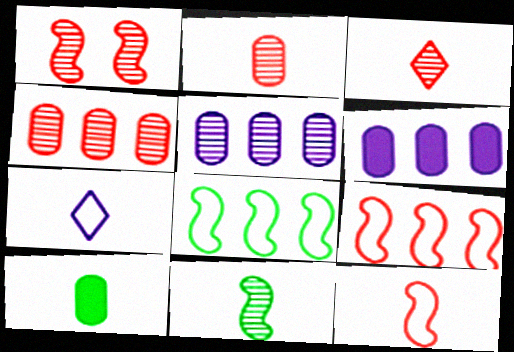[[1, 3, 4]]